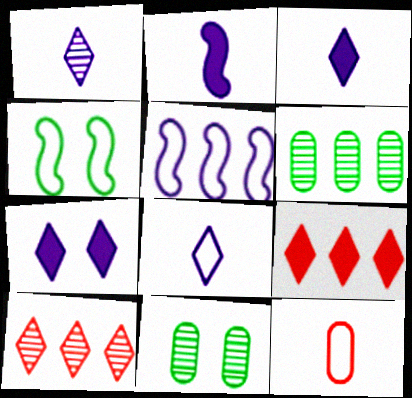[[1, 3, 8], 
[5, 6, 9]]